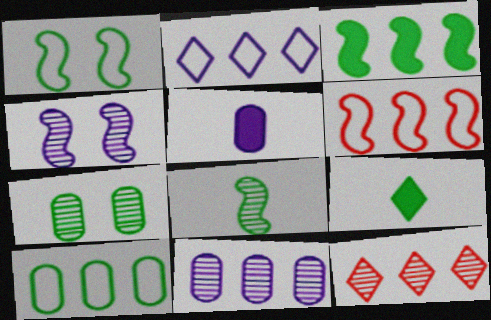[[1, 3, 8], 
[1, 5, 12], 
[2, 4, 5], 
[2, 6, 10]]